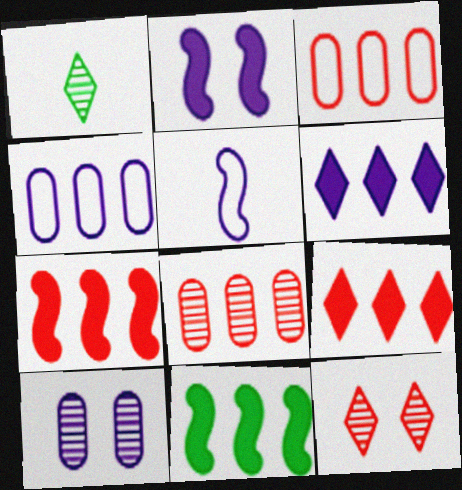[[1, 2, 3], 
[5, 6, 10]]